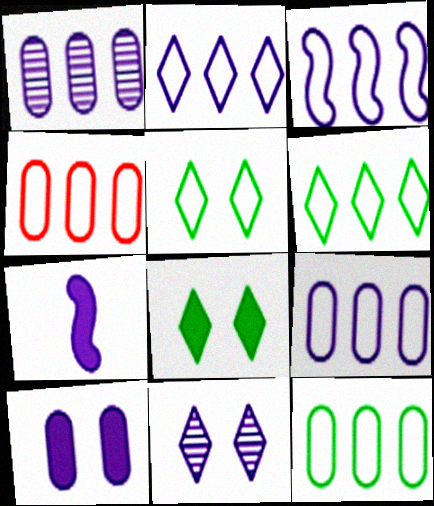[[2, 3, 9], 
[3, 4, 6], 
[4, 9, 12], 
[7, 9, 11]]